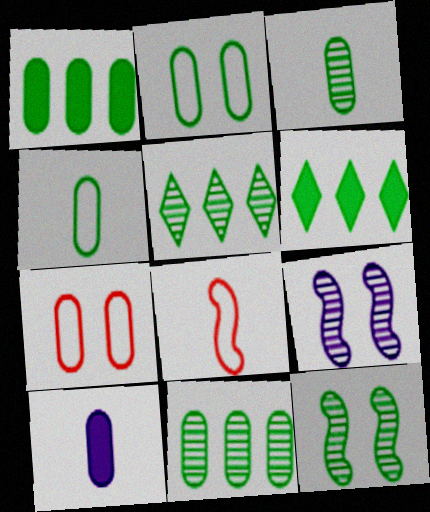[[1, 2, 3], 
[3, 5, 12], 
[4, 6, 12], 
[7, 10, 11]]